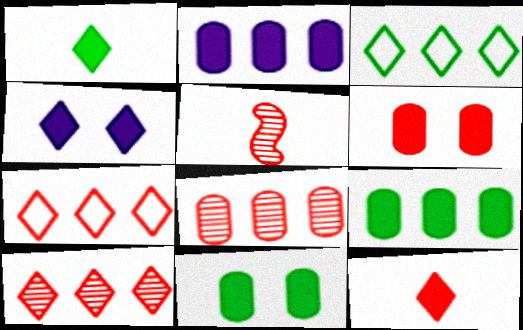[[5, 6, 7]]